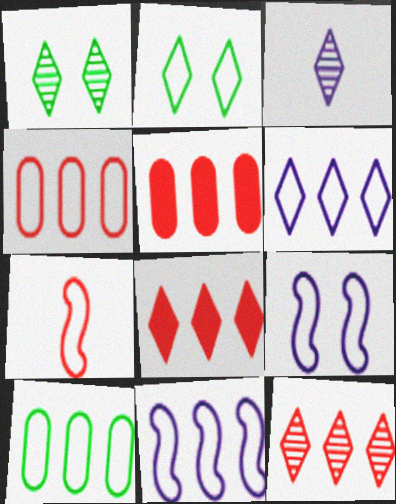[[1, 3, 12], 
[2, 3, 8]]